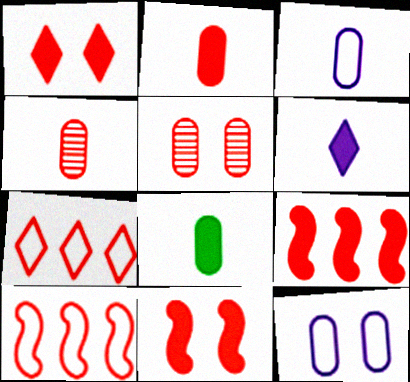[[1, 2, 9], 
[1, 4, 10], 
[3, 4, 8], 
[4, 7, 11]]